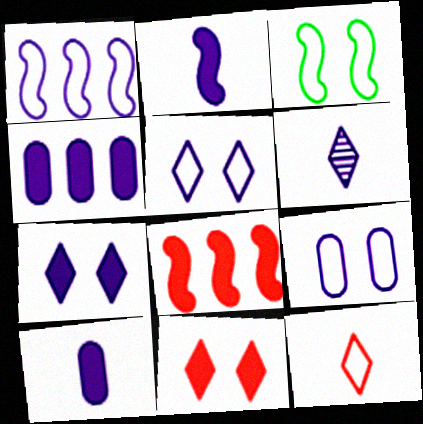[[2, 4, 7]]